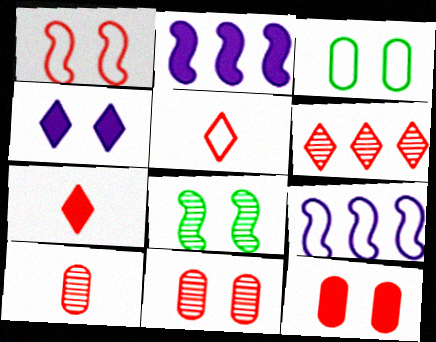[[3, 5, 9]]